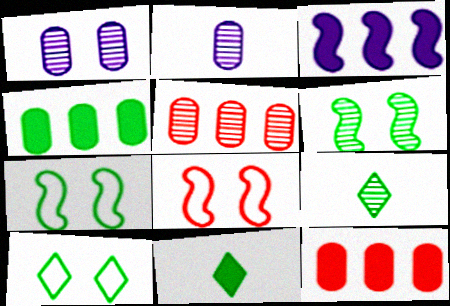[[4, 7, 9]]